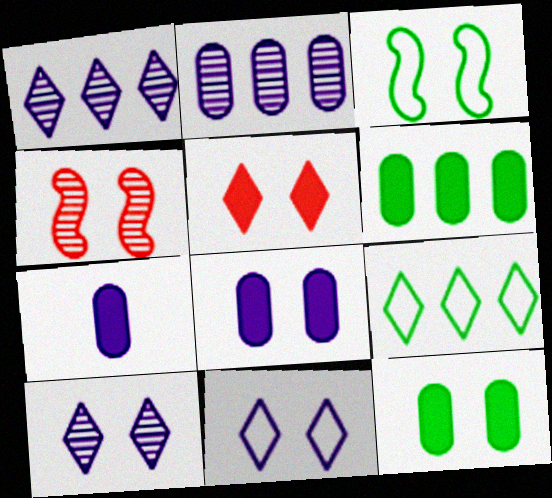[[4, 7, 9], 
[4, 11, 12]]